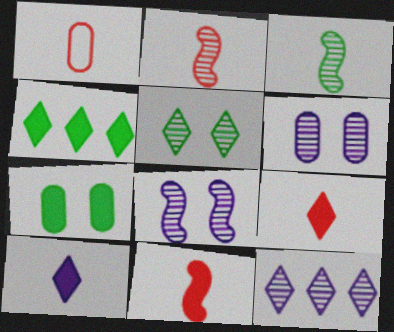[[1, 2, 9], 
[1, 3, 10], 
[1, 4, 8]]